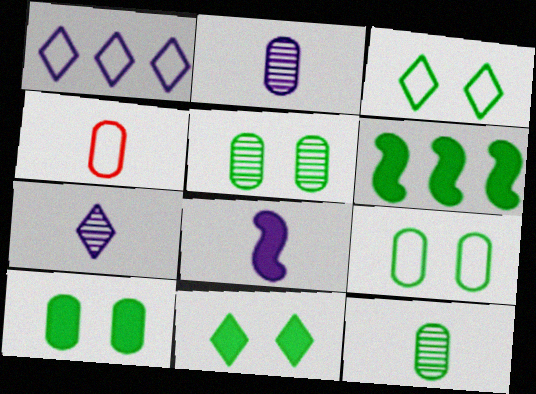[[3, 6, 12], 
[5, 9, 10]]